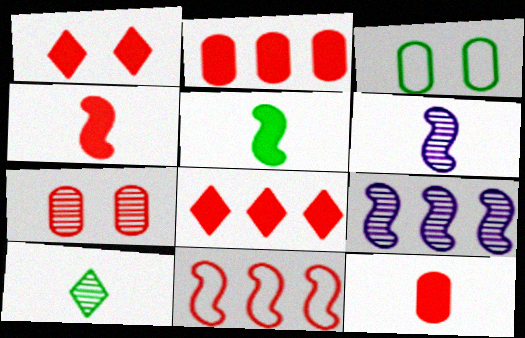[[1, 2, 4], 
[3, 6, 8], 
[7, 9, 10]]